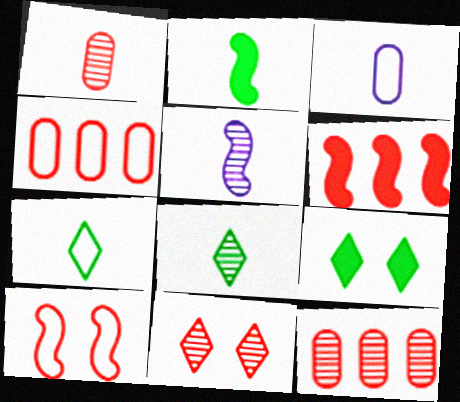[[1, 5, 8], 
[4, 5, 9]]